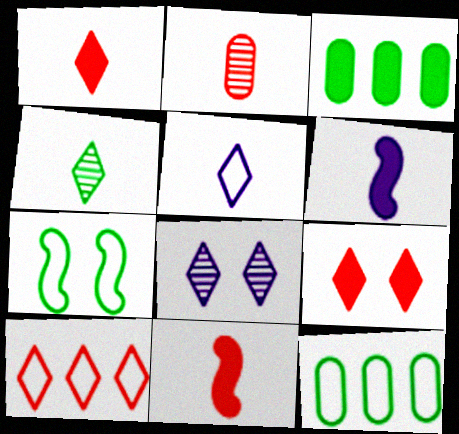[[1, 4, 5], 
[3, 4, 7], 
[3, 6, 9], 
[8, 11, 12]]